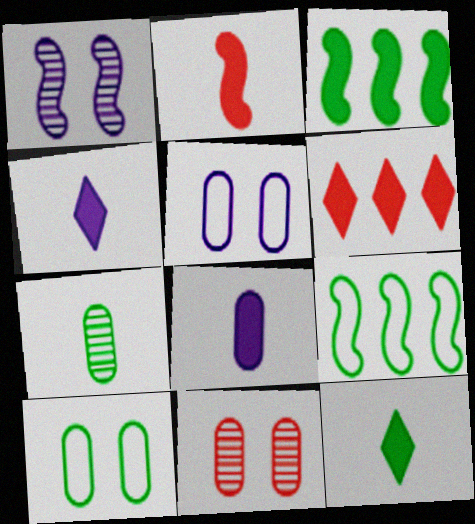[[1, 2, 9], 
[2, 8, 12], 
[4, 9, 11]]